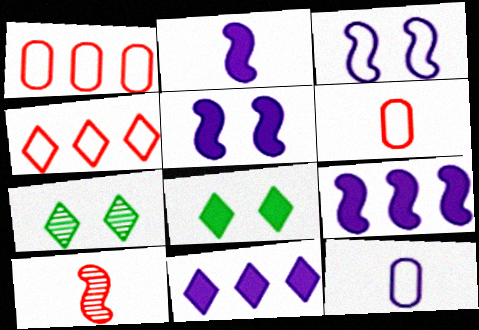[[1, 2, 7], 
[2, 5, 9], 
[6, 7, 9]]